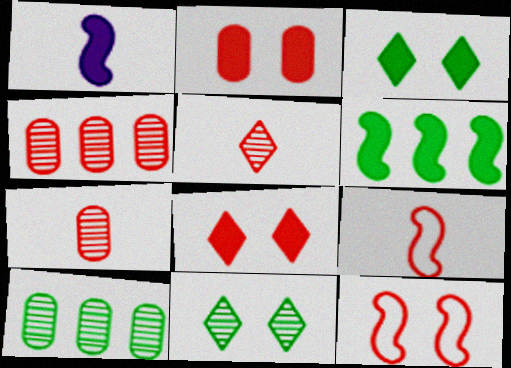[[4, 8, 9]]